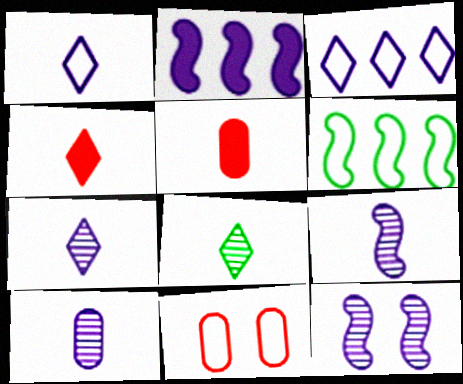[[1, 4, 8], 
[1, 6, 11], 
[2, 8, 11], 
[7, 9, 10]]